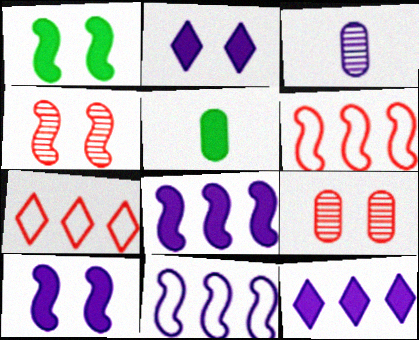[[1, 3, 7], 
[2, 3, 11]]